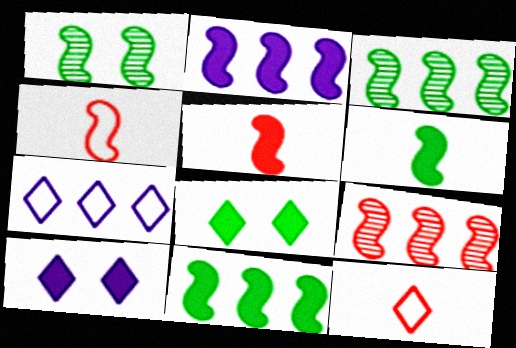[[1, 2, 4]]